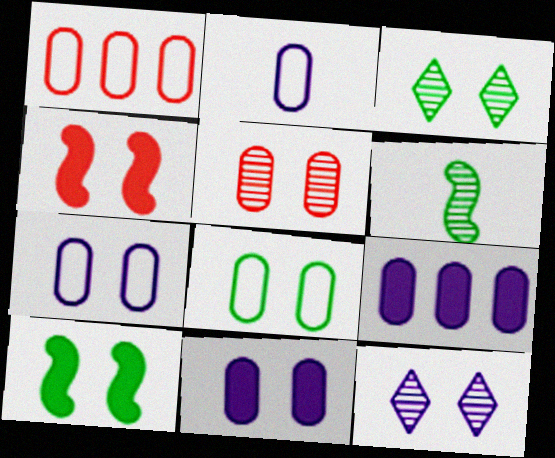[[1, 2, 8], 
[3, 4, 7], 
[3, 8, 10], 
[4, 8, 12], 
[5, 8, 11]]